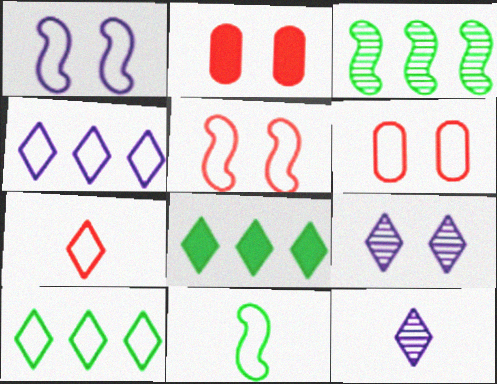[[4, 6, 11], 
[7, 8, 9]]